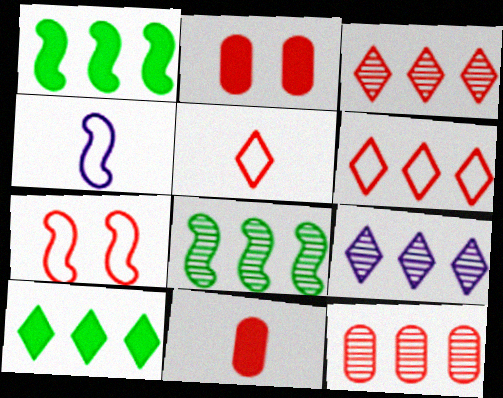[[3, 7, 11], 
[6, 9, 10], 
[8, 9, 12]]